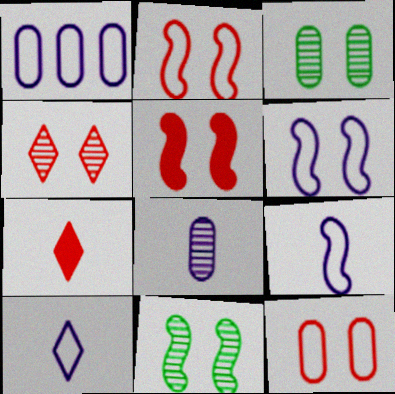[[1, 6, 10], 
[1, 7, 11], 
[4, 5, 12], 
[5, 6, 11]]